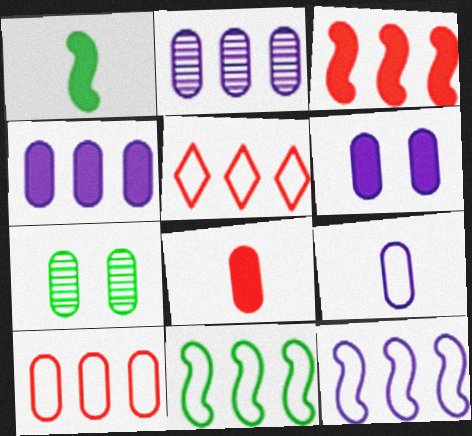[[2, 6, 9]]